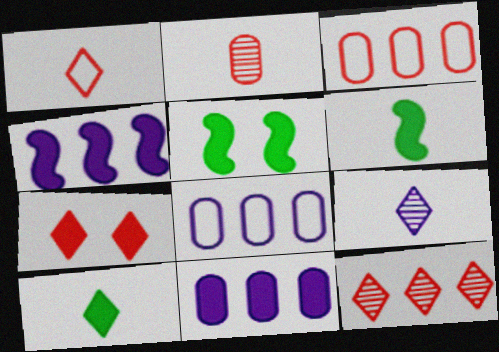[[1, 7, 12], 
[1, 9, 10], 
[3, 5, 9], 
[6, 7, 11]]